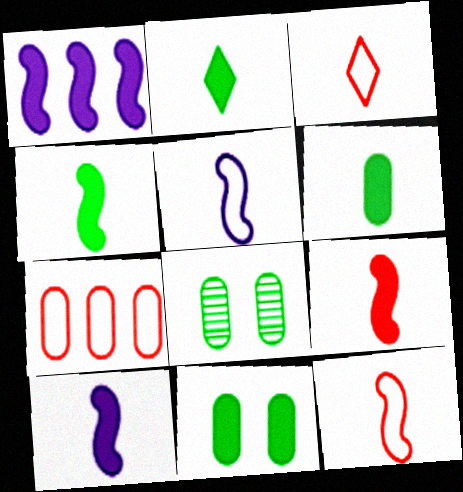[[1, 3, 8], 
[2, 4, 6], 
[4, 9, 10]]